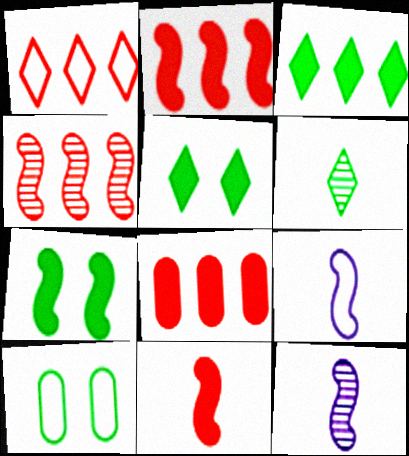[[1, 4, 8], 
[1, 9, 10], 
[4, 7, 9]]